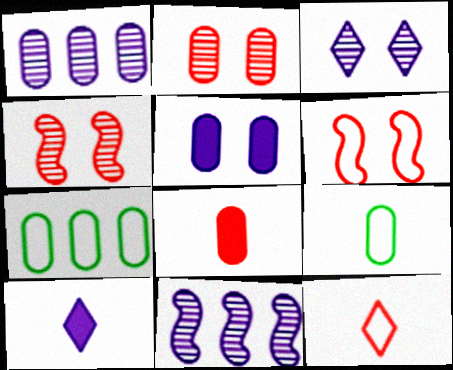[[4, 7, 10]]